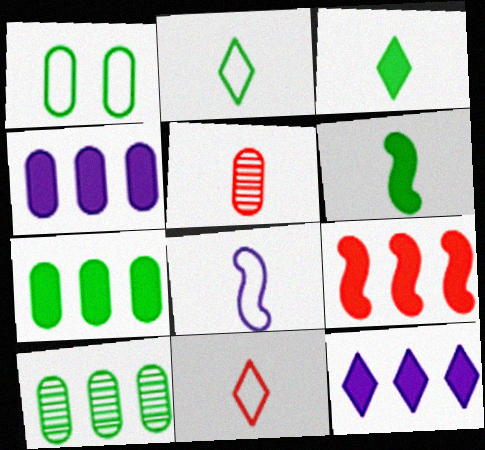[[1, 4, 5], 
[3, 5, 8], 
[7, 9, 12]]